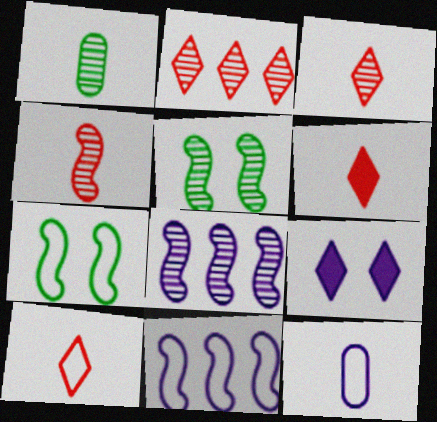[[3, 6, 10], 
[4, 5, 8], 
[8, 9, 12]]